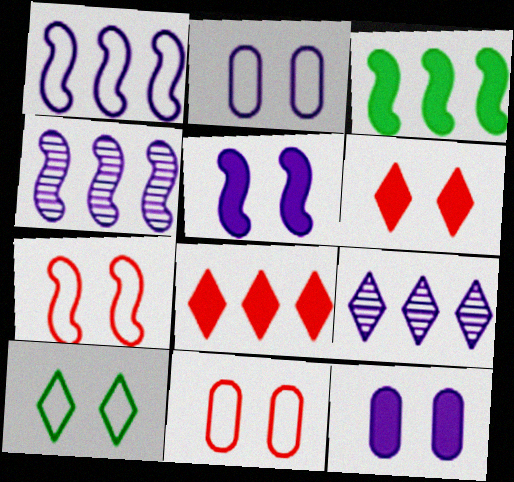[[2, 7, 10]]